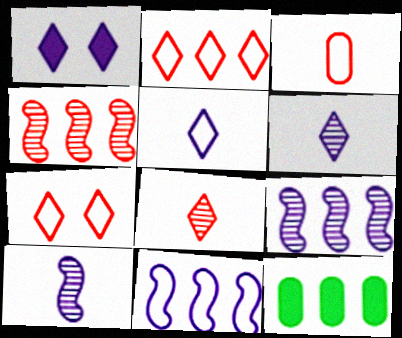[[2, 9, 12], 
[7, 10, 12]]